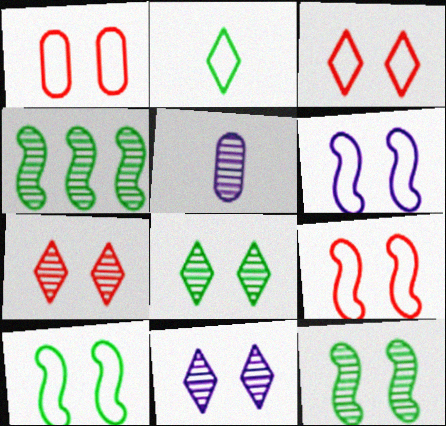[[1, 3, 9], 
[4, 5, 7], 
[6, 9, 10], 
[7, 8, 11]]